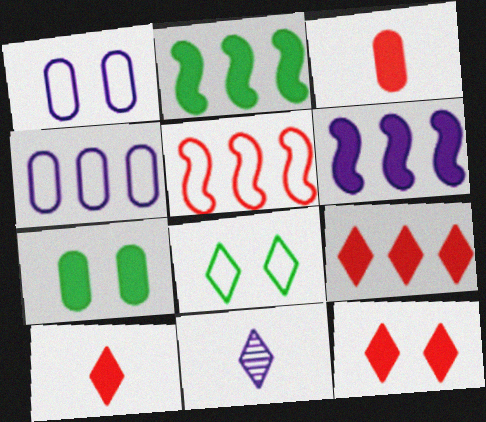[[1, 6, 11], 
[5, 7, 11], 
[6, 7, 10], 
[8, 9, 11], 
[9, 10, 12]]